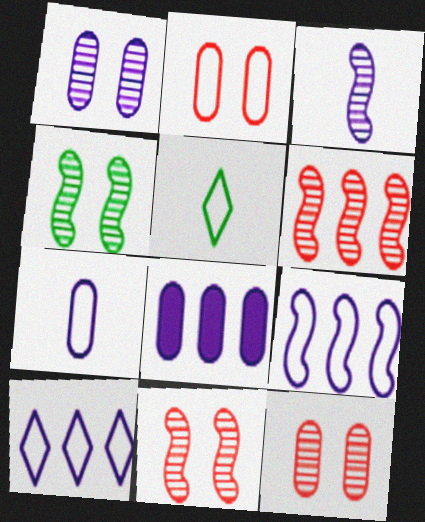[[1, 7, 8], 
[2, 5, 9], 
[3, 4, 6], 
[5, 8, 11]]